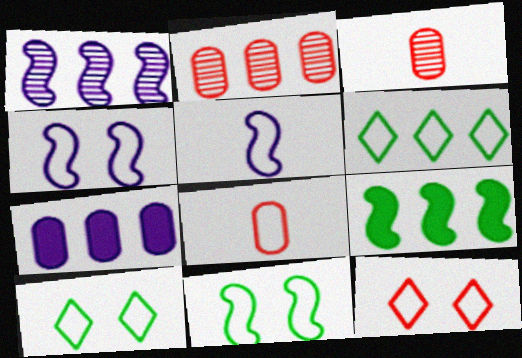[[4, 6, 8]]